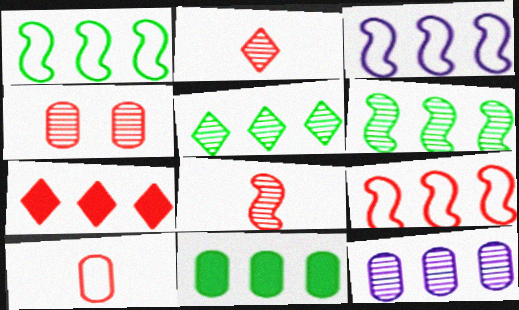[[1, 3, 9], 
[1, 5, 11], 
[1, 7, 12]]